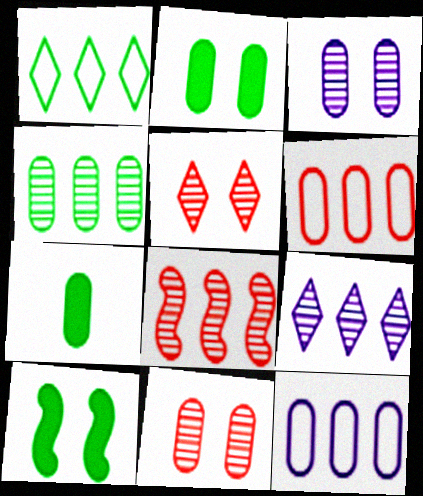[[3, 6, 7], 
[4, 8, 9], 
[7, 11, 12]]